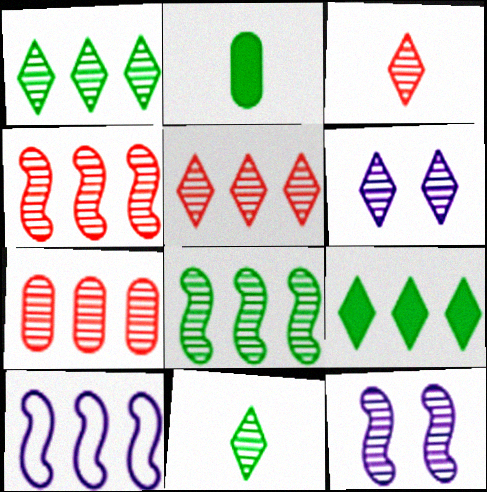[[1, 3, 6], 
[4, 5, 7], 
[5, 6, 11], 
[7, 9, 10], 
[7, 11, 12]]